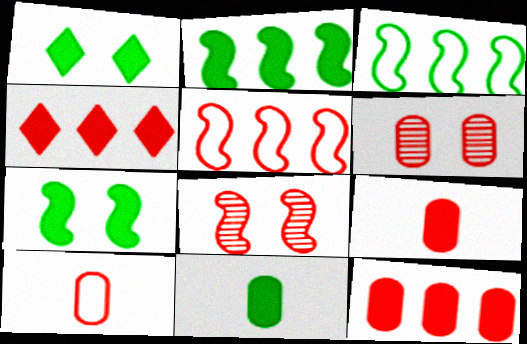[[1, 2, 11], 
[4, 8, 10], 
[6, 10, 12]]